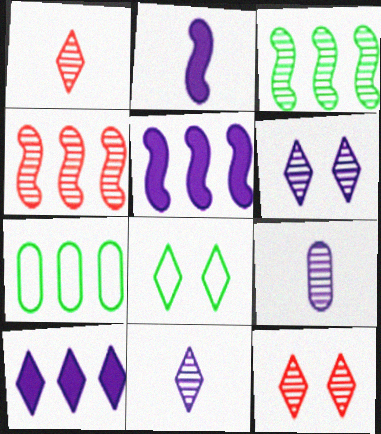[[1, 8, 10], 
[2, 7, 12], 
[3, 9, 12], 
[4, 7, 10]]